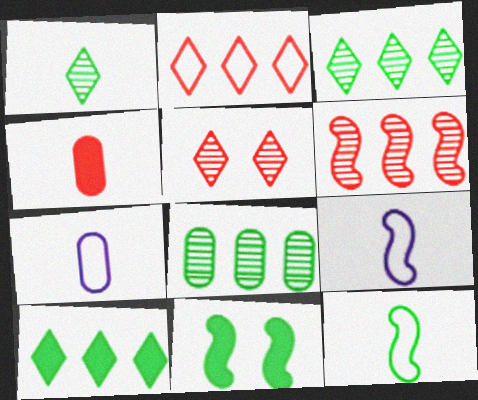[[1, 4, 9], 
[6, 9, 11]]